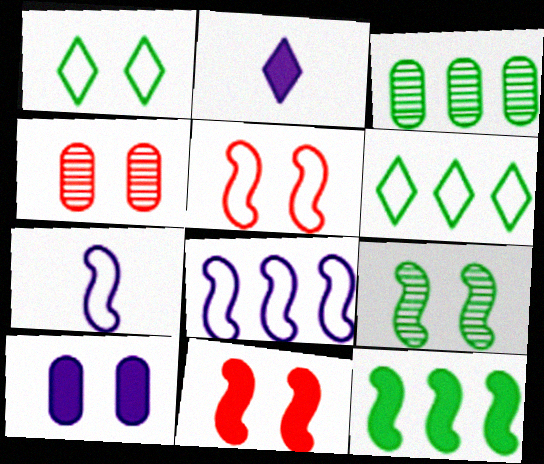[[2, 3, 5], 
[3, 6, 12]]